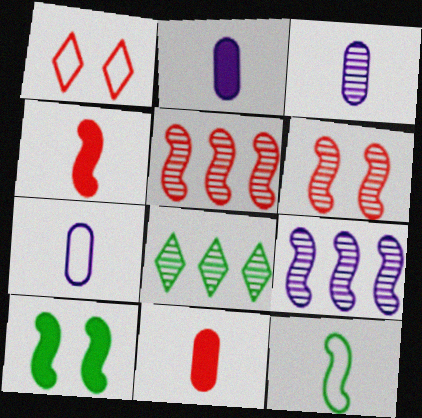[[1, 5, 11], 
[2, 3, 7], 
[3, 6, 8]]